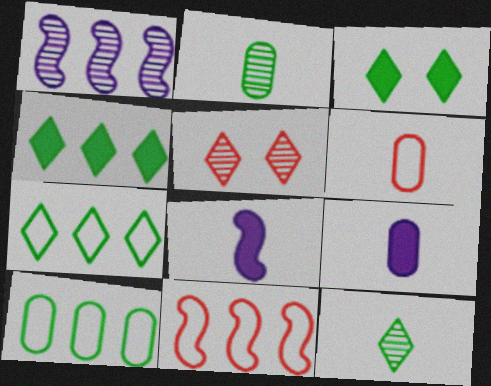[[1, 2, 5], 
[1, 3, 6], 
[2, 6, 9], 
[3, 7, 12], 
[5, 8, 10], 
[6, 8, 12]]